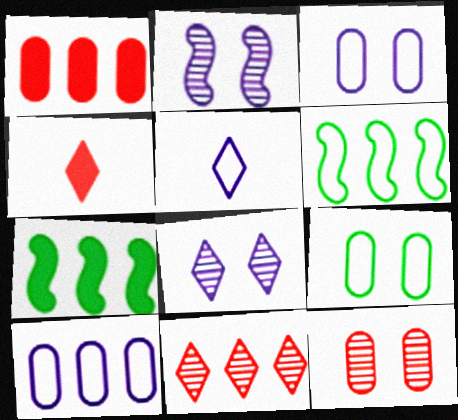[[5, 7, 12], 
[7, 10, 11]]